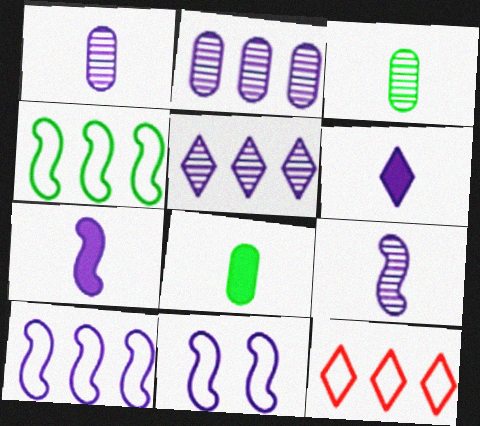[[2, 6, 11]]